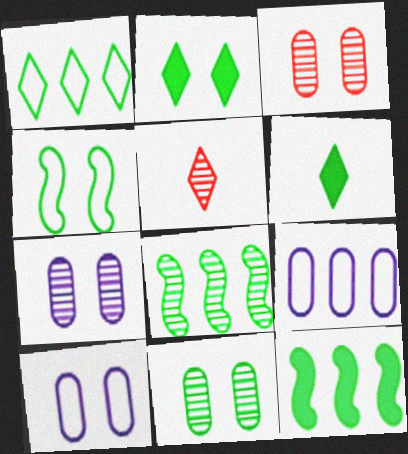[[2, 4, 11], 
[3, 7, 11], 
[5, 7, 8], 
[5, 10, 12]]